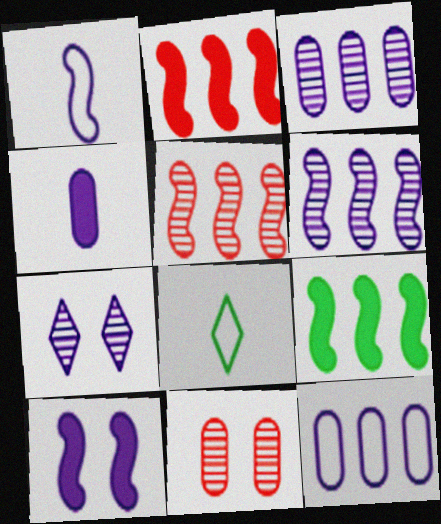[[1, 6, 10]]